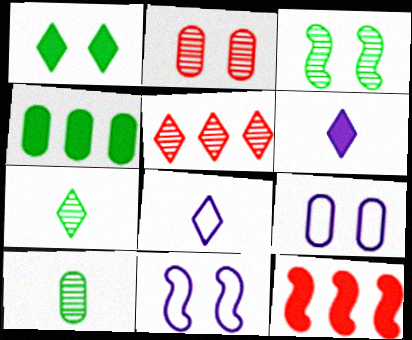[[1, 2, 11], 
[1, 5, 8], 
[7, 9, 12]]